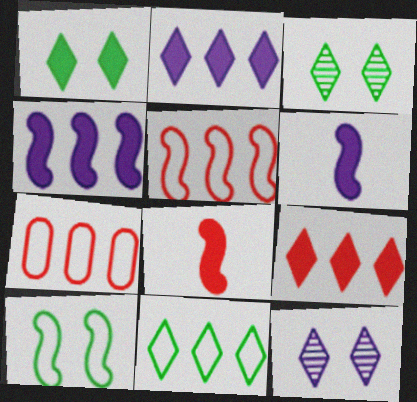[[3, 6, 7]]